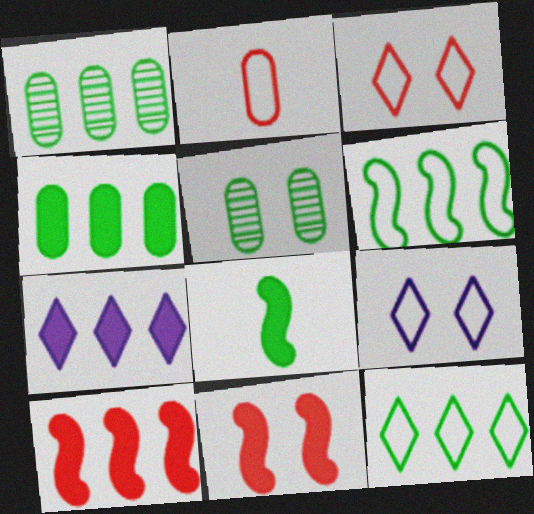[[2, 6, 9], 
[4, 7, 10], 
[5, 8, 12], 
[5, 9, 11]]